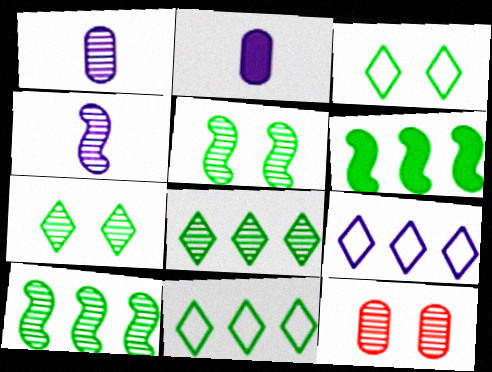[[4, 8, 12]]